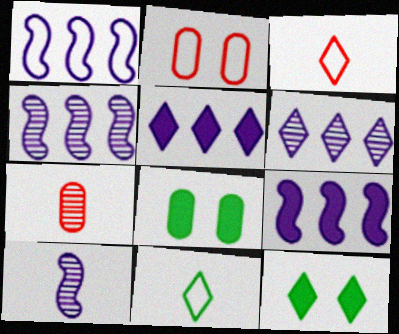[[1, 2, 11], 
[1, 4, 9], 
[1, 7, 12], 
[3, 4, 8], 
[3, 6, 12]]